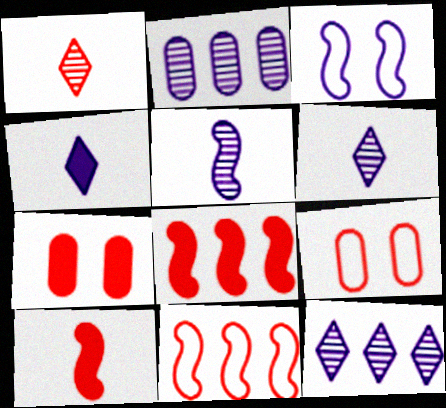[[1, 7, 11], 
[1, 8, 9], 
[2, 3, 4]]